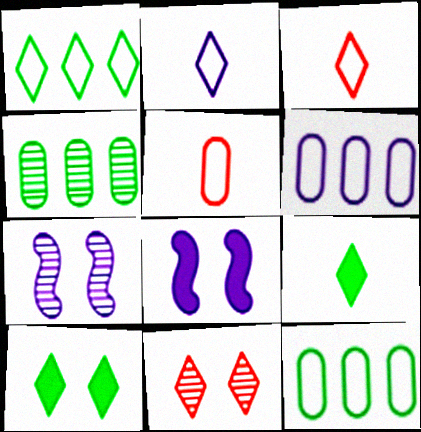[[3, 4, 8]]